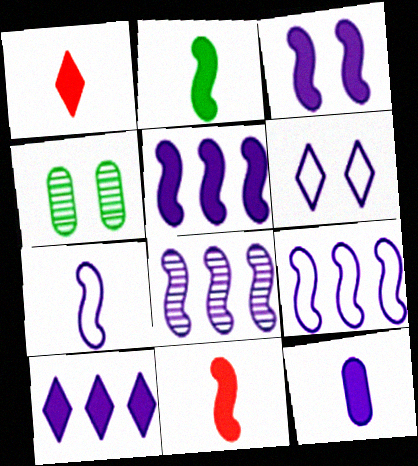[[1, 2, 12], 
[1, 4, 9], 
[3, 7, 8], 
[3, 10, 12], 
[5, 8, 9], 
[6, 8, 12]]